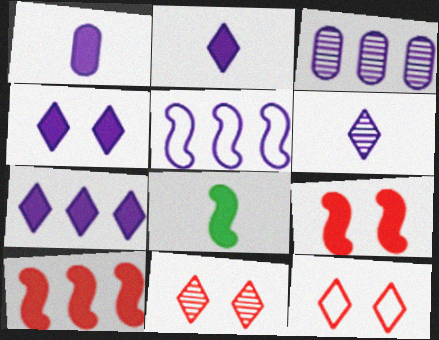[[2, 4, 7], 
[3, 5, 7], 
[3, 8, 12]]